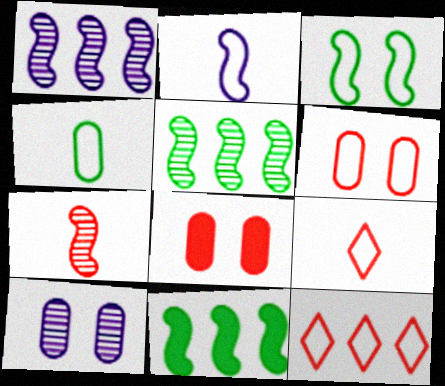[[2, 4, 9], 
[7, 8, 12], 
[9, 10, 11]]